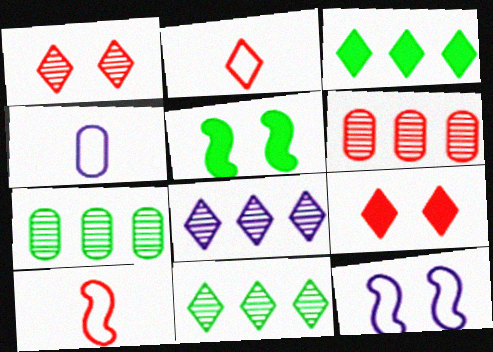[[6, 9, 10]]